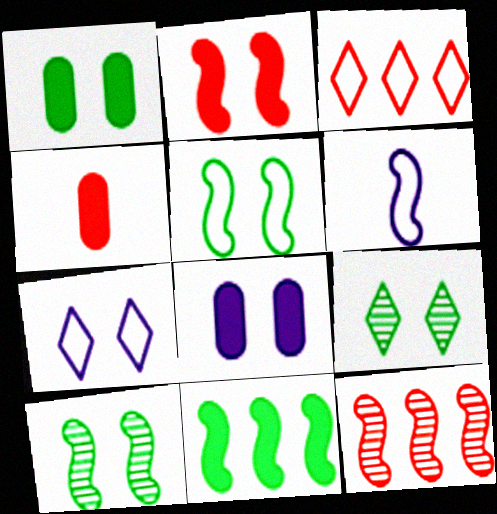[[1, 5, 9]]